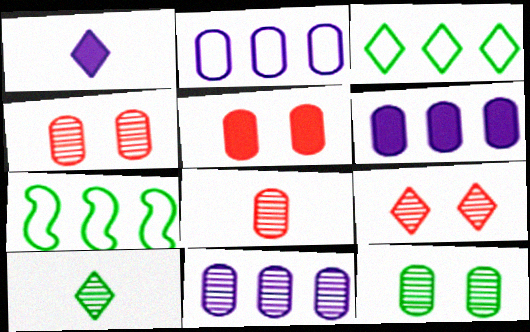[[1, 3, 9], 
[1, 4, 7], 
[2, 6, 11], 
[8, 11, 12]]